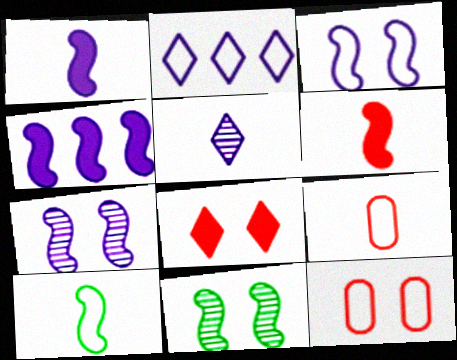[[2, 10, 12]]